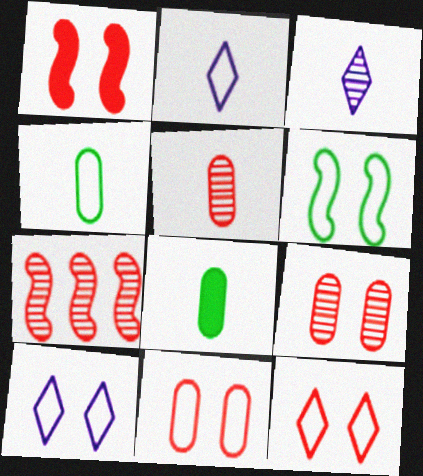[[1, 9, 12], 
[6, 10, 11], 
[7, 8, 10]]